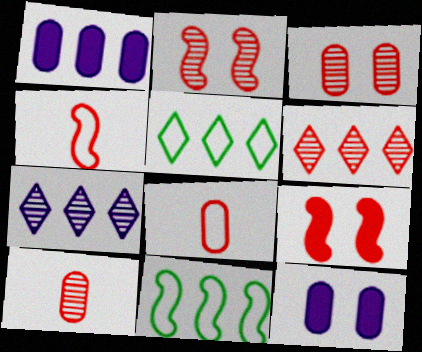[[1, 6, 11], 
[2, 6, 10], 
[6, 8, 9]]